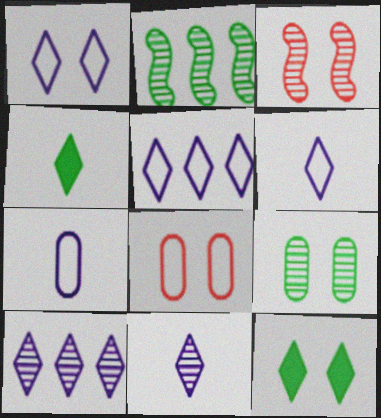[[1, 5, 6]]